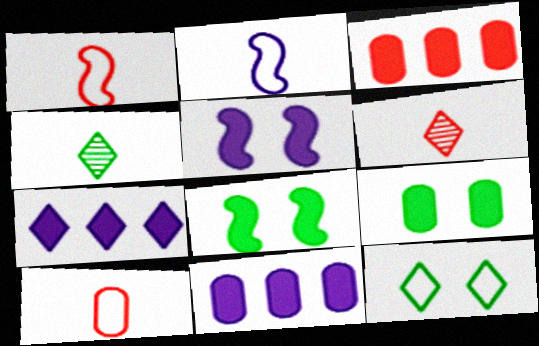[[6, 7, 12]]